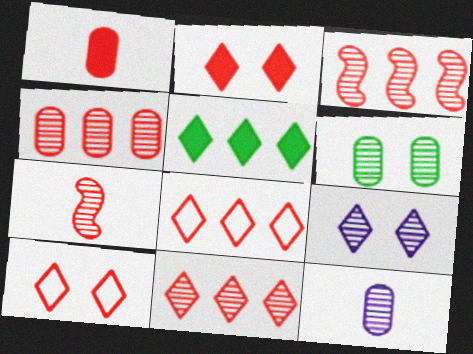[[1, 3, 10], 
[3, 4, 11], 
[4, 6, 12]]